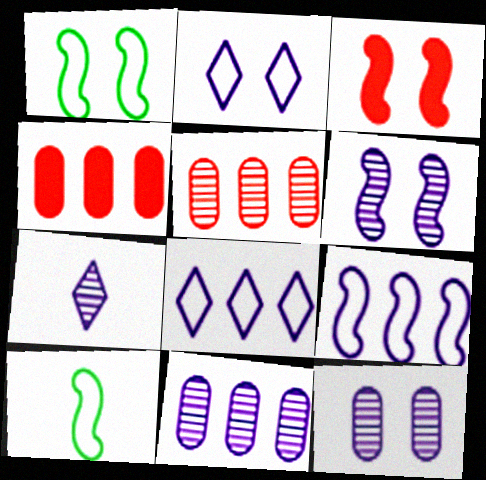[[1, 3, 6], 
[1, 4, 7], 
[6, 7, 11]]